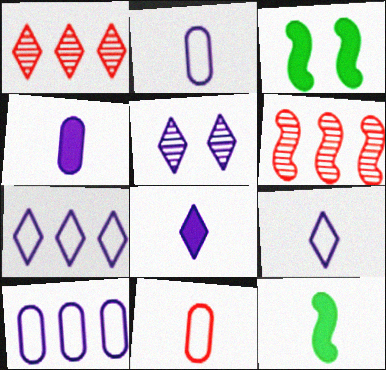[[1, 2, 3], 
[5, 7, 8]]